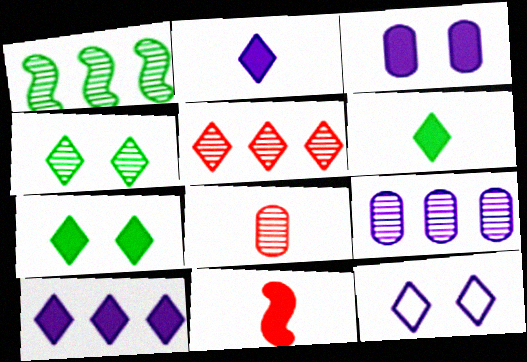[[1, 5, 9], 
[5, 6, 12]]